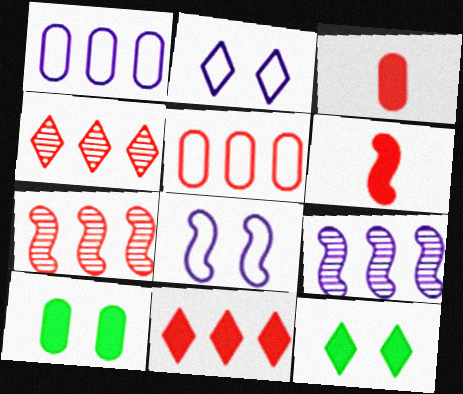[[5, 7, 11]]